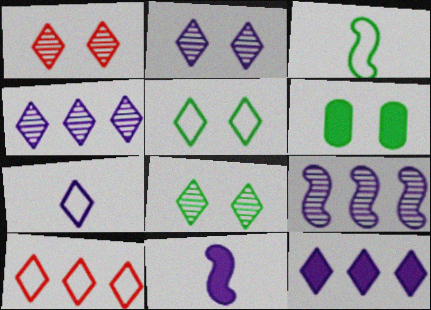[[1, 2, 8], 
[2, 7, 12], 
[5, 7, 10]]